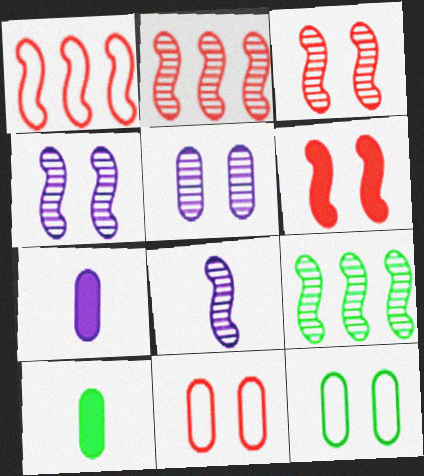[[3, 8, 9]]